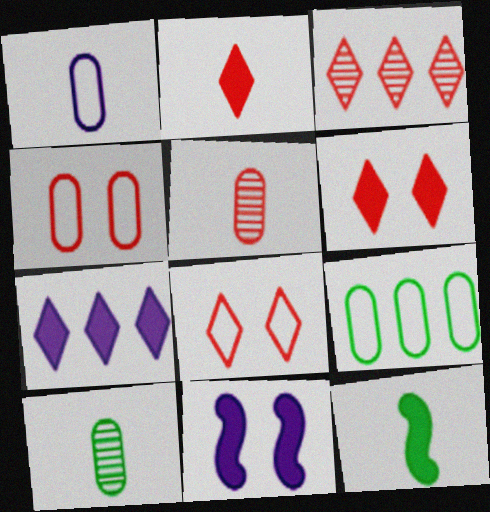[[1, 4, 9], 
[2, 3, 8]]